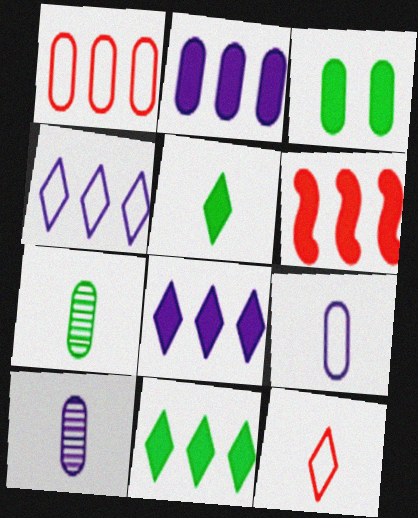[[1, 3, 10], 
[2, 6, 11]]